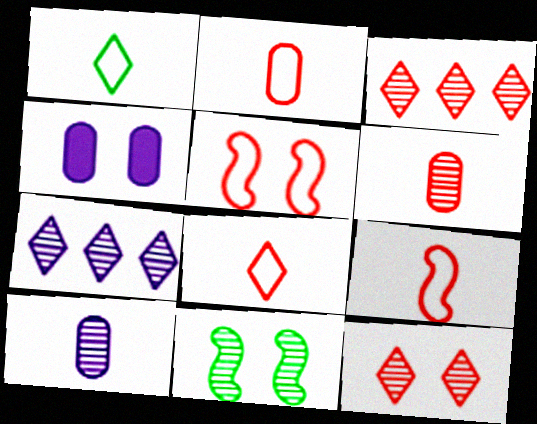[[2, 8, 9], 
[3, 10, 11], 
[6, 7, 11]]